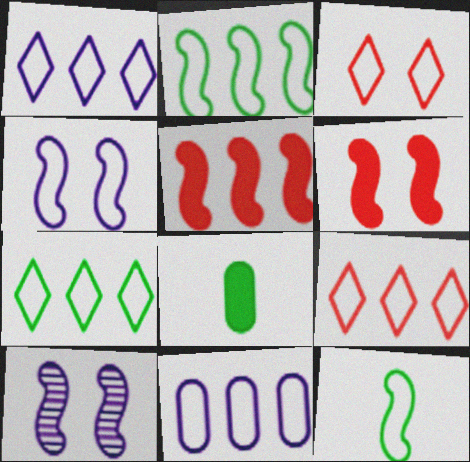[[1, 7, 9], 
[2, 9, 11], 
[3, 11, 12], 
[5, 10, 12], 
[8, 9, 10]]